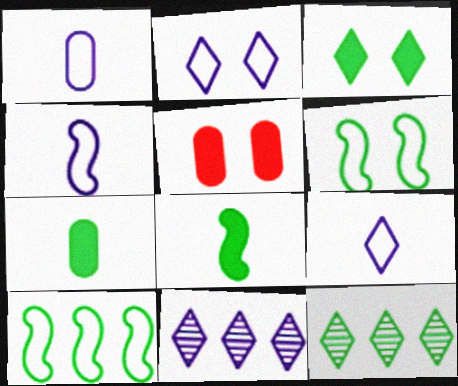[[1, 4, 9], 
[4, 5, 12], 
[6, 7, 12]]